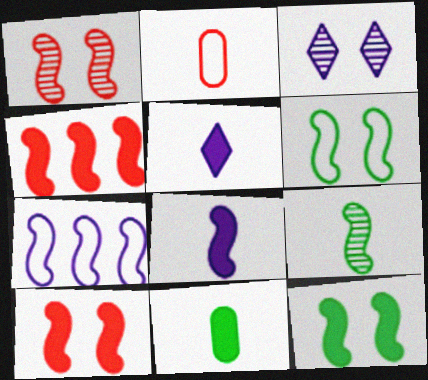[[2, 5, 9], 
[4, 8, 12], 
[7, 9, 10]]